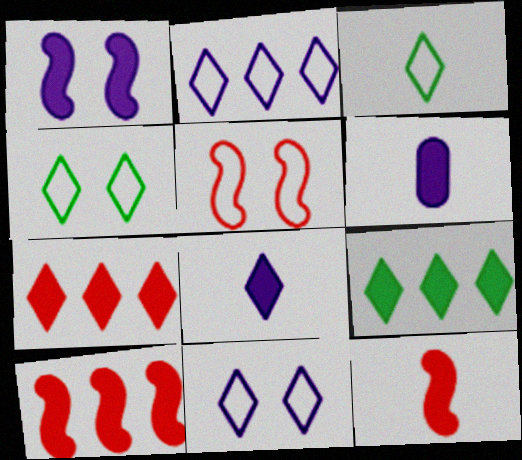[]